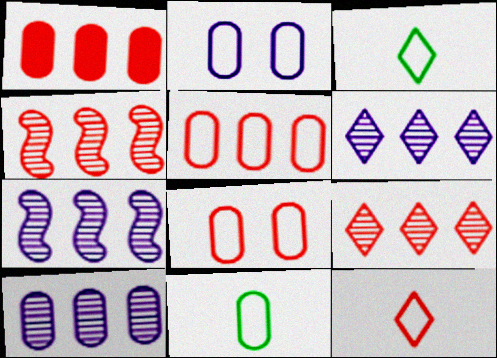[[2, 5, 11], 
[6, 7, 10]]